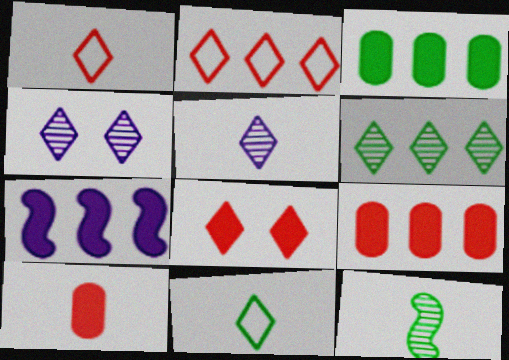[]